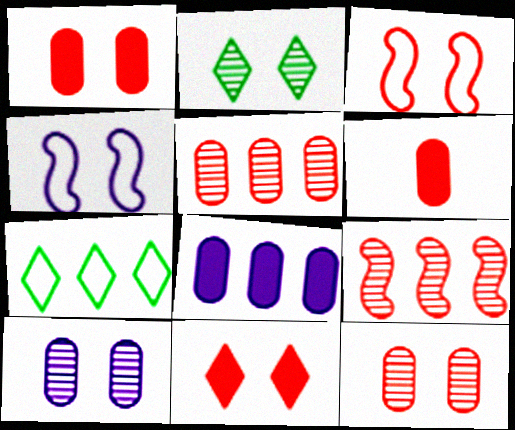[[1, 2, 4], 
[3, 11, 12], 
[7, 8, 9]]